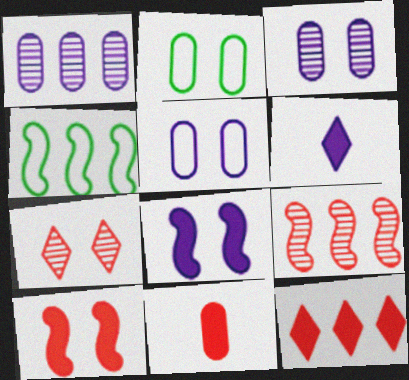[[1, 2, 11], 
[1, 4, 12], 
[2, 6, 9], 
[2, 7, 8], 
[10, 11, 12]]